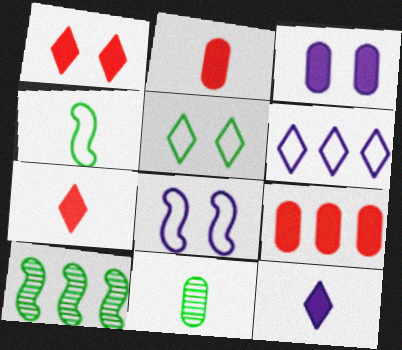[[6, 9, 10]]